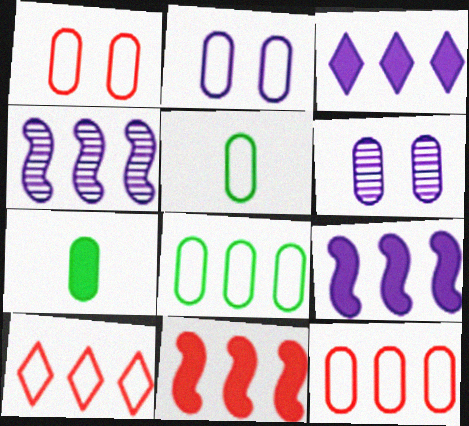[[2, 5, 12], 
[6, 7, 12]]